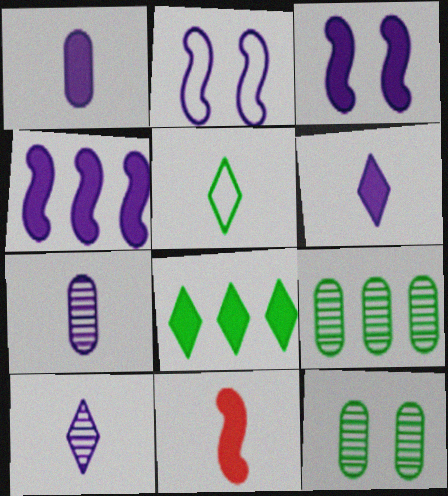[[5, 7, 11]]